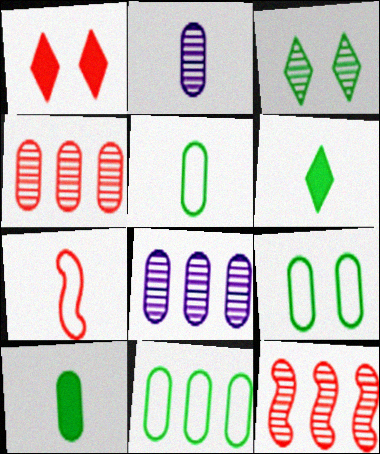[[1, 4, 7], 
[2, 3, 12], 
[2, 6, 7], 
[5, 9, 11]]